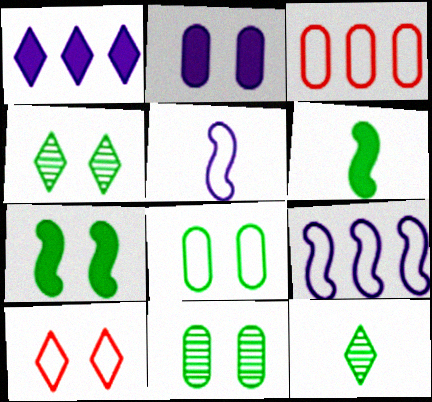[[1, 10, 12], 
[4, 7, 8]]